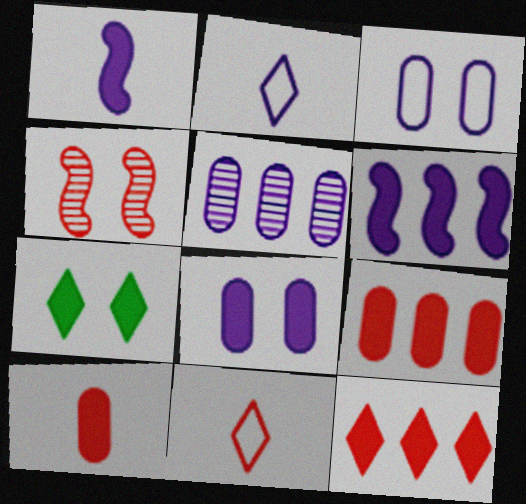[[1, 7, 9], 
[3, 4, 7], 
[4, 9, 11], 
[6, 7, 10]]